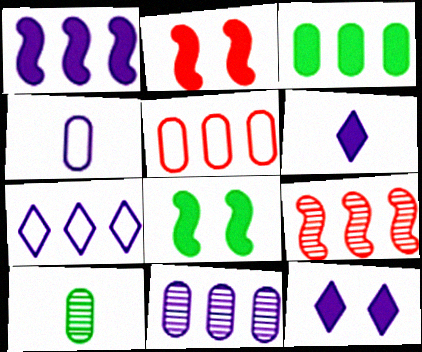[[1, 7, 11], 
[2, 3, 6], 
[2, 7, 10], 
[3, 5, 11], 
[3, 7, 9]]